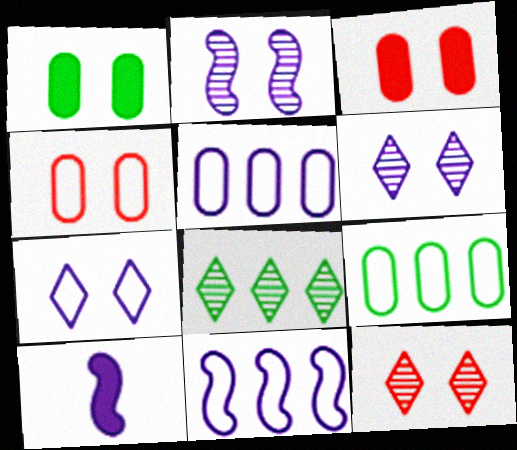[[2, 10, 11], 
[4, 8, 10], 
[5, 6, 10], 
[9, 10, 12]]